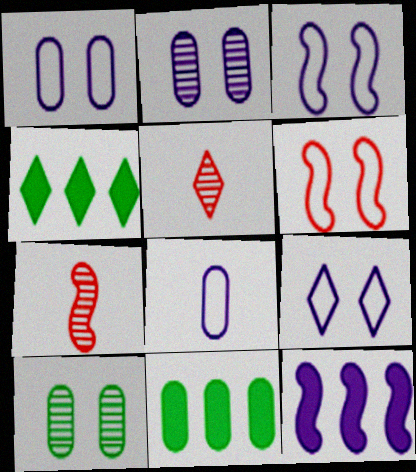[[1, 3, 9], 
[1, 4, 7], 
[3, 5, 11], 
[4, 5, 9], 
[7, 9, 11]]